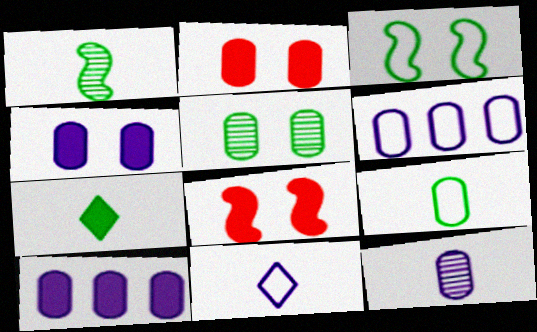[[1, 7, 9], 
[4, 6, 12], 
[7, 8, 10]]